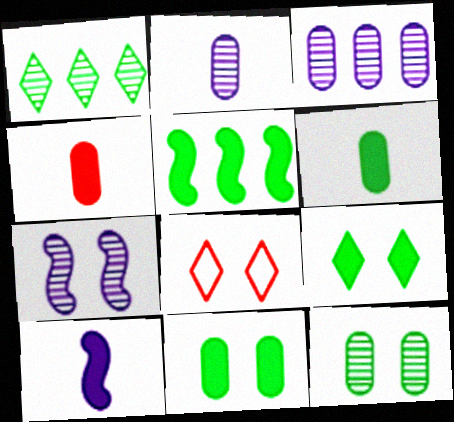[[2, 5, 8], 
[5, 6, 9], 
[7, 8, 11]]